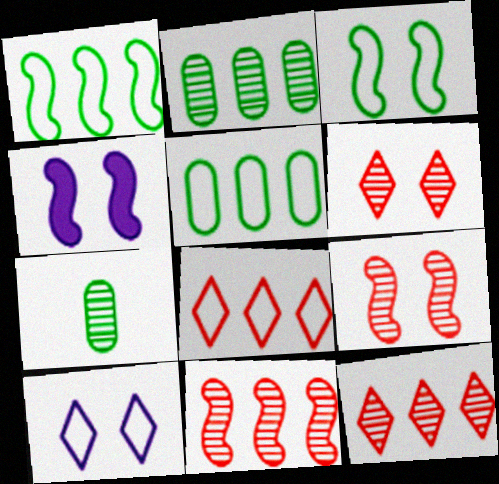[[3, 4, 9], 
[4, 7, 8]]